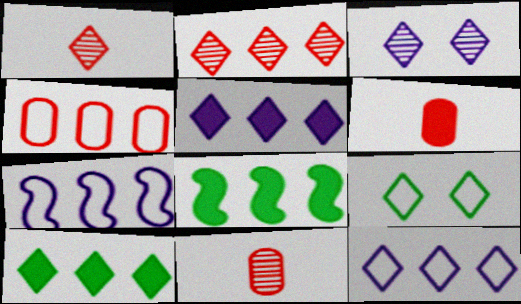[[1, 5, 9], 
[2, 10, 12]]